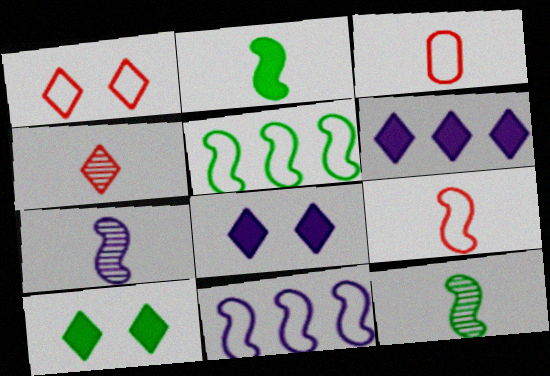[[2, 7, 9]]